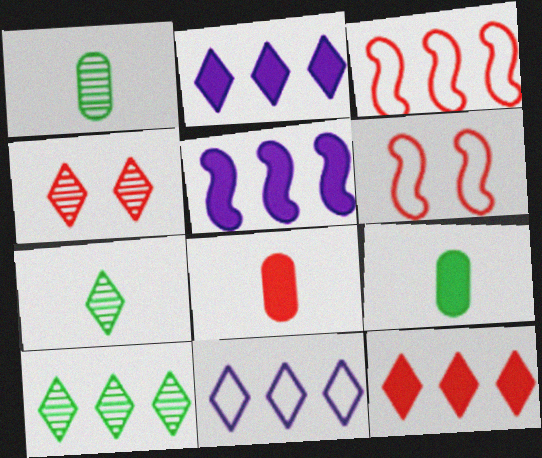[[1, 2, 6], 
[3, 4, 8], 
[10, 11, 12]]